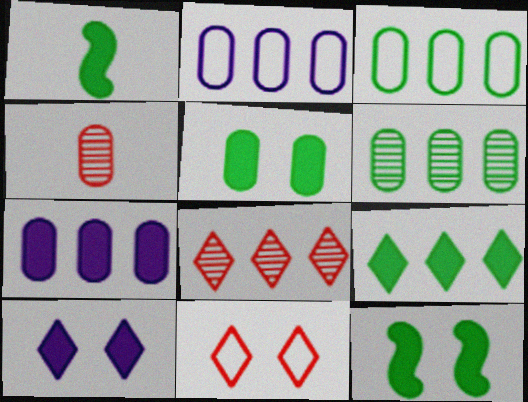[[1, 5, 9], 
[2, 4, 5]]